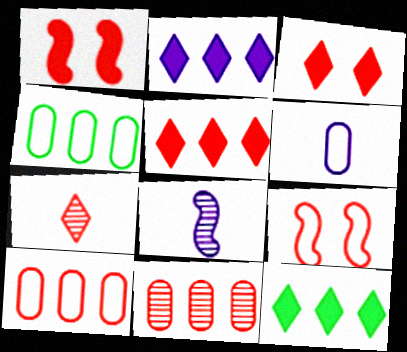[[1, 7, 10], 
[2, 5, 12], 
[3, 4, 8]]